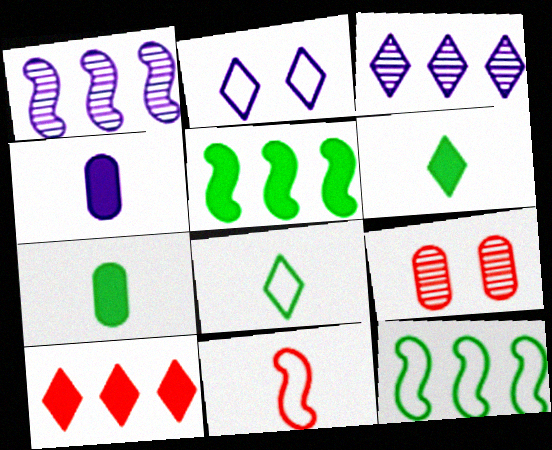[[1, 2, 4], 
[9, 10, 11]]